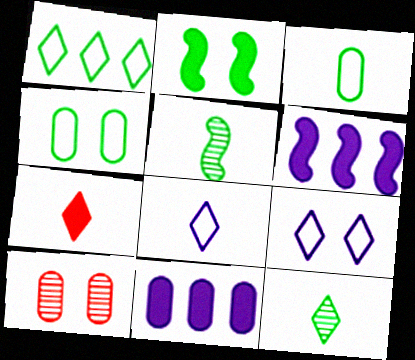[[2, 7, 11], 
[2, 9, 10], 
[3, 10, 11], 
[7, 8, 12]]